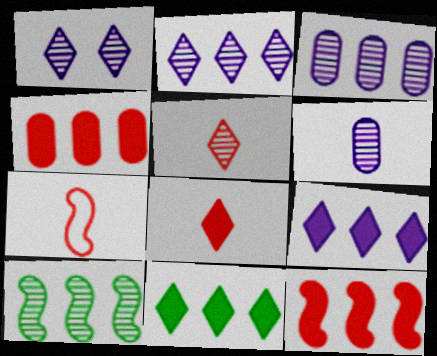[]